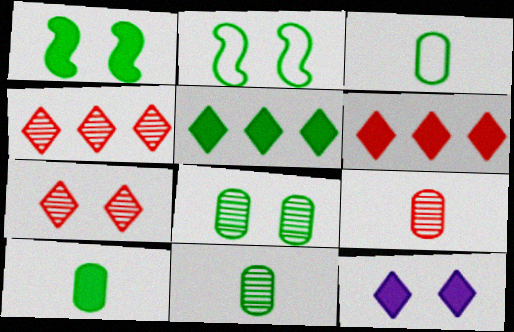[[1, 5, 10], 
[2, 5, 11], 
[3, 10, 11]]